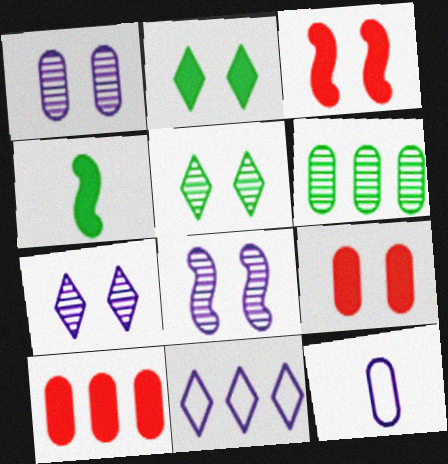[[1, 7, 8], 
[6, 9, 12]]